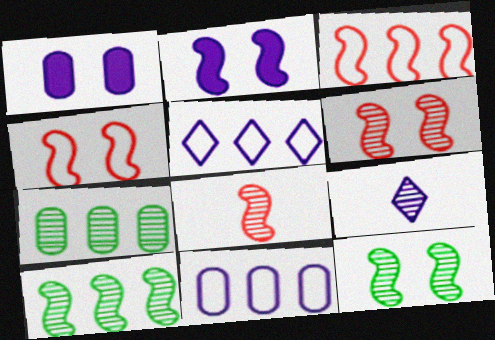[[2, 4, 12], 
[2, 9, 11], 
[6, 7, 9]]